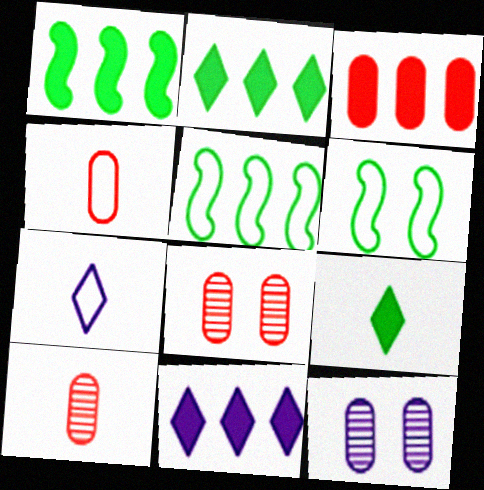[[1, 3, 11], 
[1, 7, 8], 
[3, 4, 8], 
[6, 10, 11]]